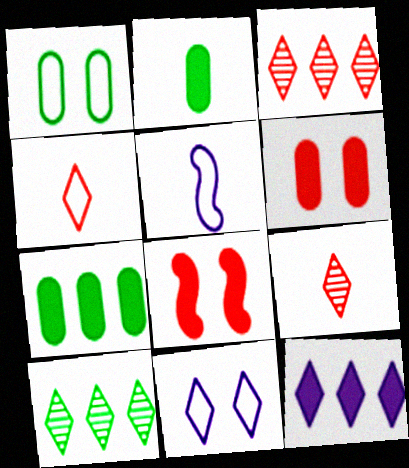[[2, 5, 9], 
[2, 8, 12], 
[5, 6, 10]]